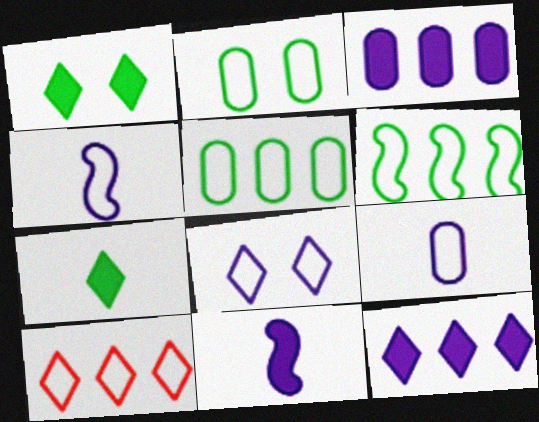[[2, 4, 10]]